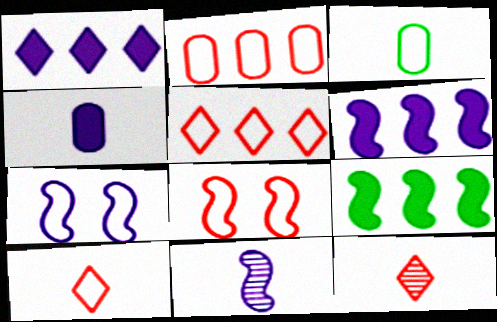[[2, 8, 10], 
[3, 5, 7], 
[6, 7, 11], 
[8, 9, 11]]